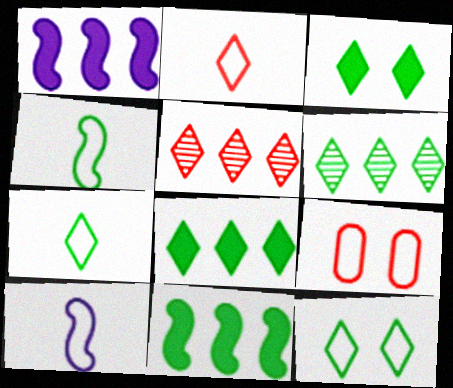[[3, 6, 7]]